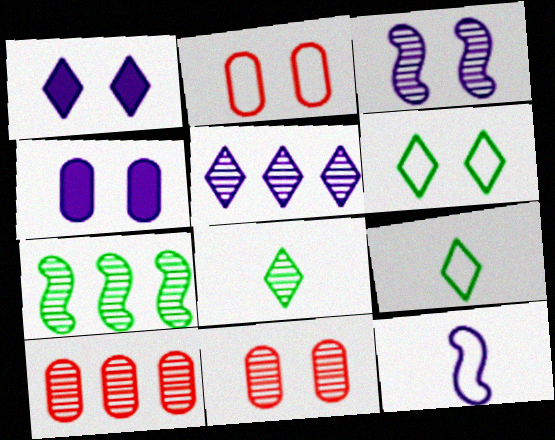[[3, 8, 10], 
[4, 5, 12], 
[5, 7, 10]]